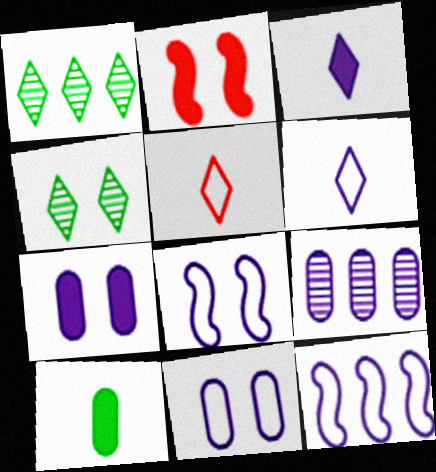[[2, 4, 11], 
[3, 8, 9], 
[6, 11, 12]]